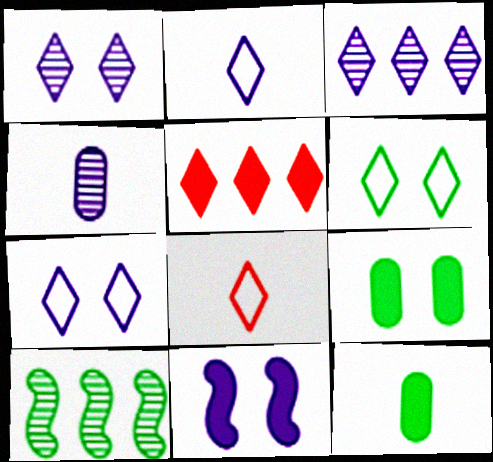[[5, 11, 12], 
[6, 10, 12]]